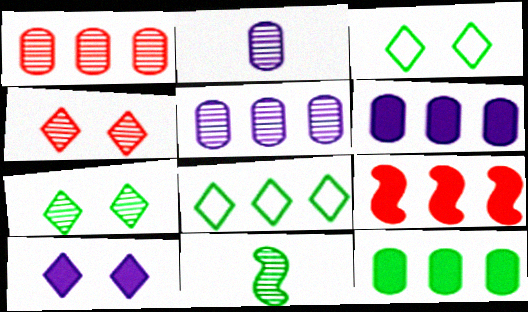[[2, 3, 9], 
[3, 4, 10], 
[3, 11, 12], 
[4, 5, 11], 
[5, 8, 9]]